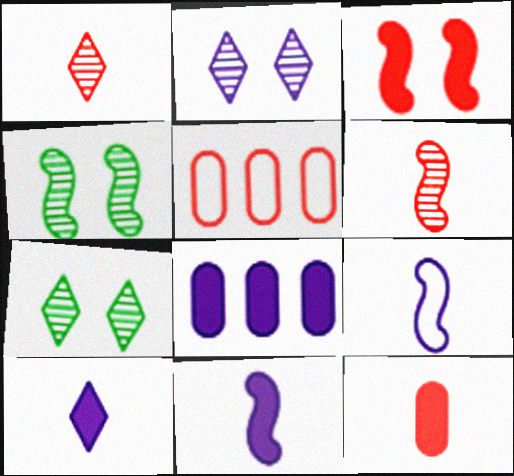[[1, 3, 5], 
[2, 8, 9], 
[4, 5, 10], 
[5, 7, 11]]